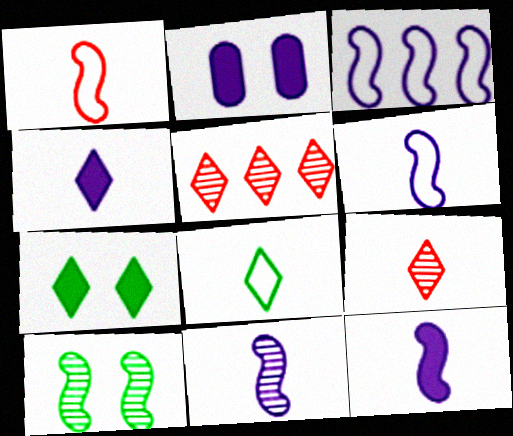[[4, 8, 9], 
[6, 11, 12]]